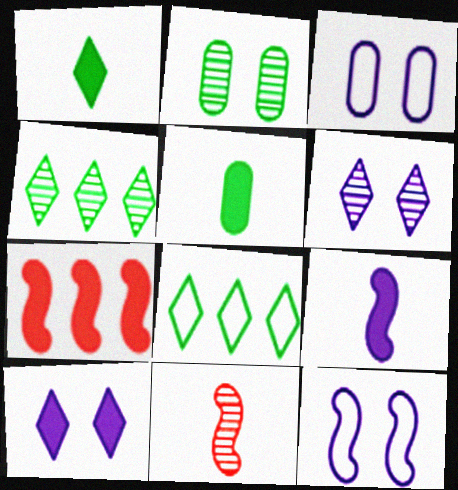[[5, 7, 10]]